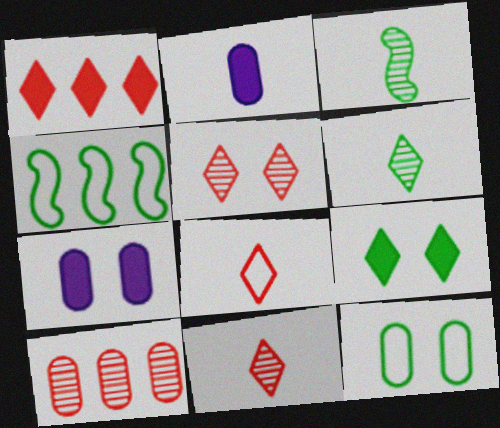[[1, 5, 8], 
[2, 3, 8], 
[2, 4, 5], 
[2, 10, 12], 
[4, 7, 11]]